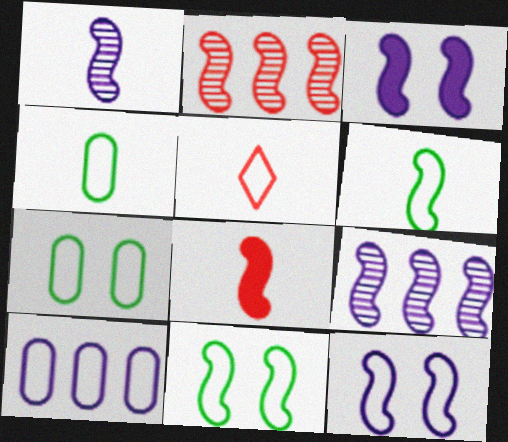[[1, 6, 8], 
[2, 3, 6], 
[5, 10, 11], 
[8, 9, 11]]